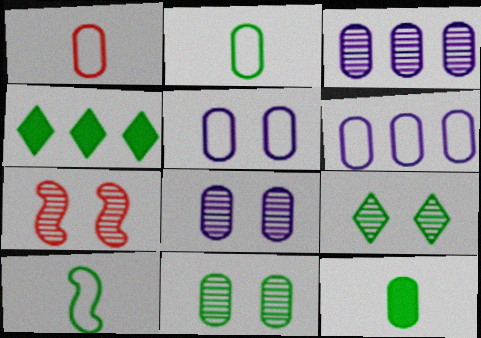[[4, 10, 11], 
[7, 8, 9]]